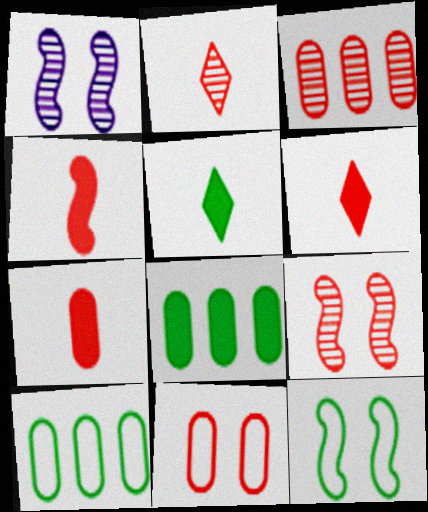[[1, 6, 10], 
[2, 3, 9], 
[3, 7, 11], 
[4, 6, 7]]